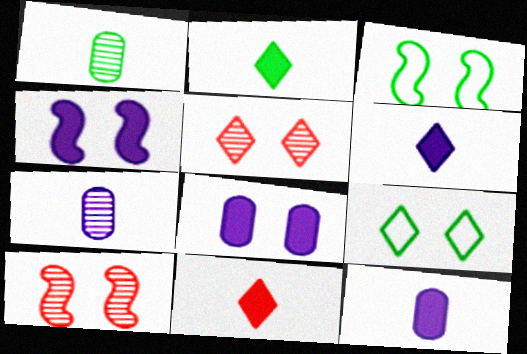[[2, 6, 11], 
[3, 4, 10], 
[3, 5, 8], 
[8, 9, 10]]